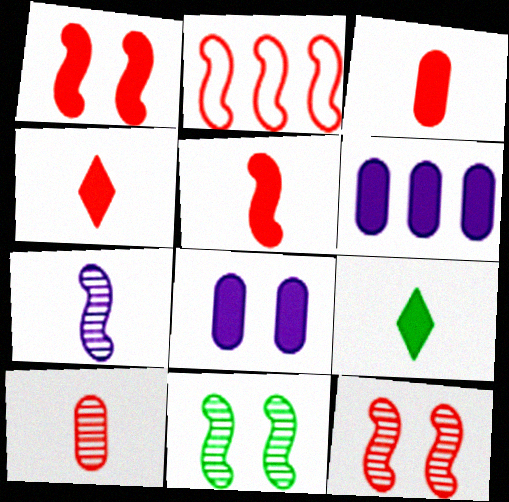[[1, 6, 9], 
[2, 5, 12], 
[3, 4, 5]]